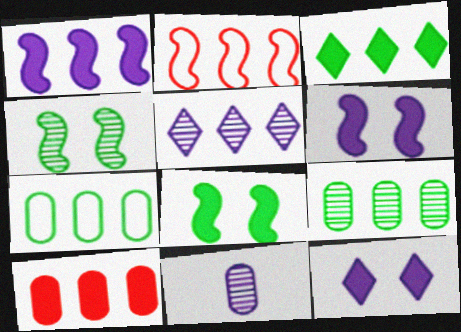[[1, 3, 10]]